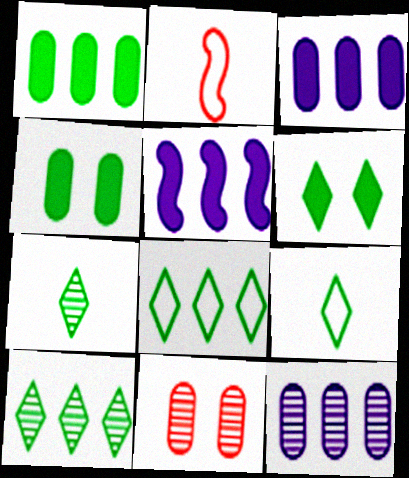[[2, 6, 12], 
[5, 9, 11], 
[6, 7, 8], 
[6, 9, 10]]